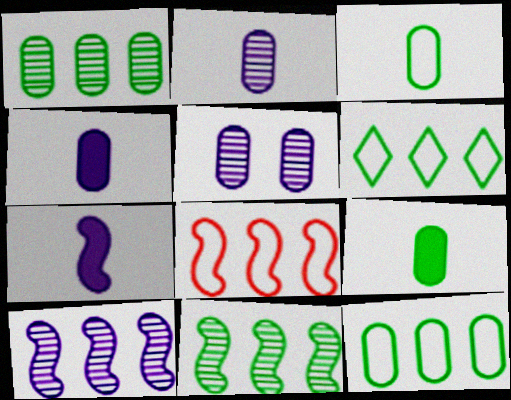[]